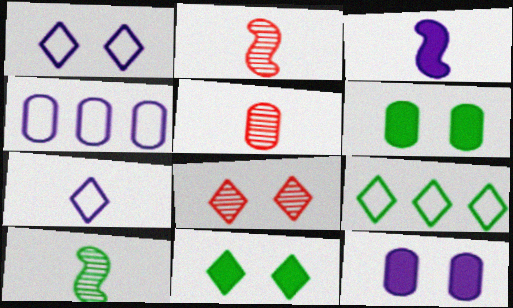[[1, 8, 11], 
[2, 4, 11], 
[2, 9, 12], 
[4, 5, 6], 
[6, 9, 10]]